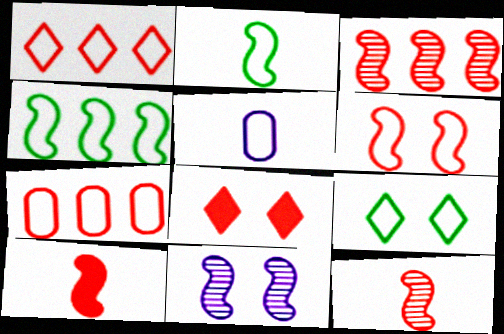[[3, 6, 10], 
[4, 10, 11], 
[7, 8, 12]]